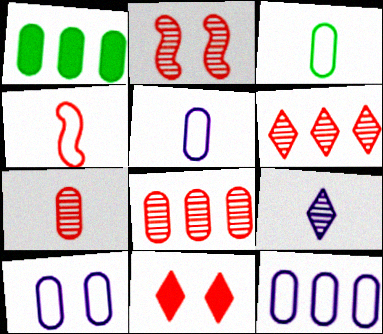[[1, 7, 10], 
[1, 8, 12], 
[2, 6, 7], 
[4, 8, 11], 
[5, 10, 12]]